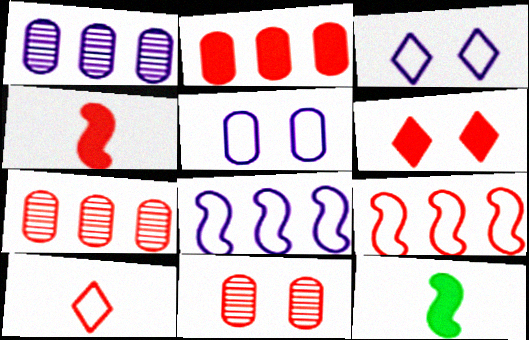[[2, 4, 6], 
[3, 7, 12]]